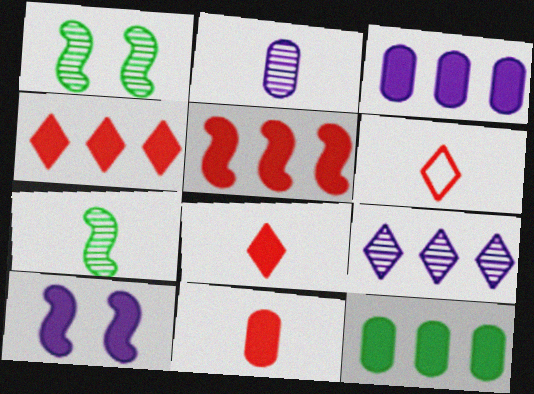[[1, 3, 6], 
[8, 10, 12]]